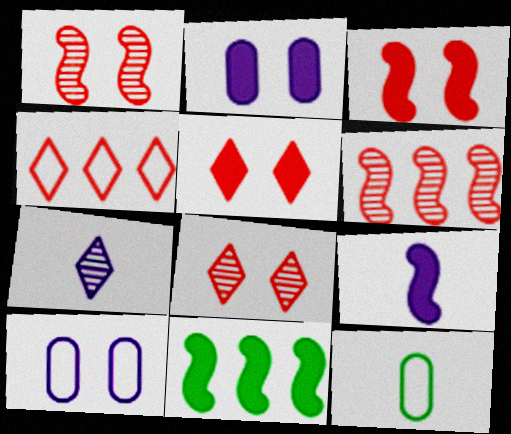[[3, 9, 11]]